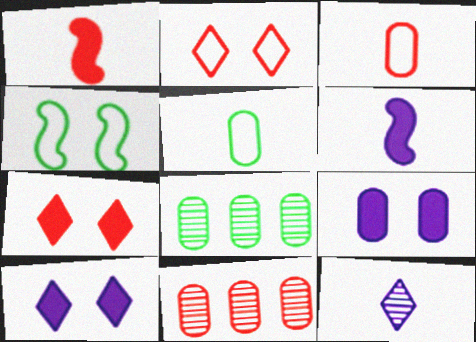[[1, 2, 11], 
[1, 5, 12], 
[2, 6, 8], 
[3, 8, 9], 
[5, 9, 11]]